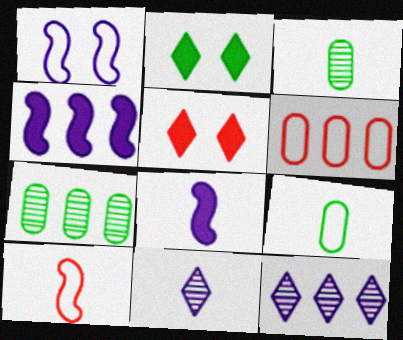[]